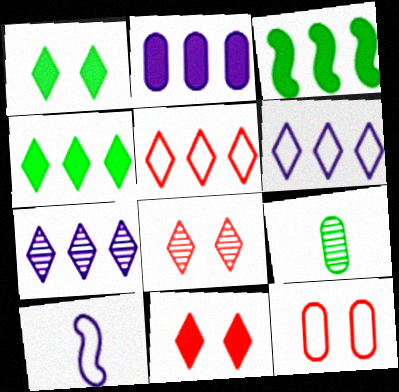[[2, 9, 12], 
[4, 5, 7]]